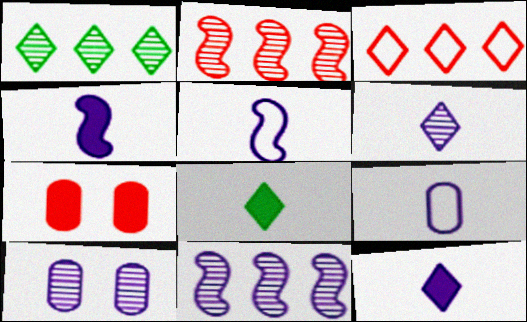[[1, 5, 7], 
[4, 6, 9], 
[6, 10, 11]]